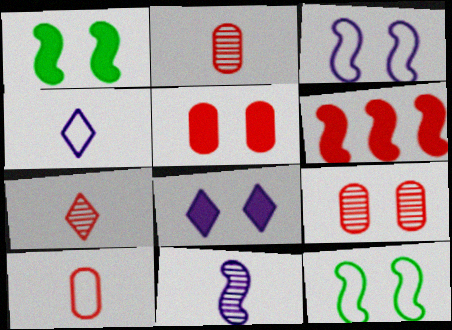[[1, 5, 8], 
[6, 11, 12], 
[8, 9, 12]]